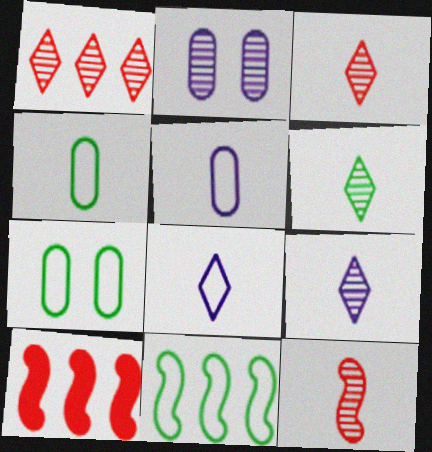[[3, 6, 9], 
[7, 9, 10]]